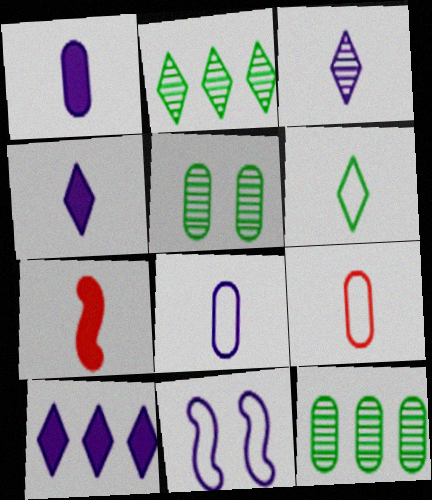[]